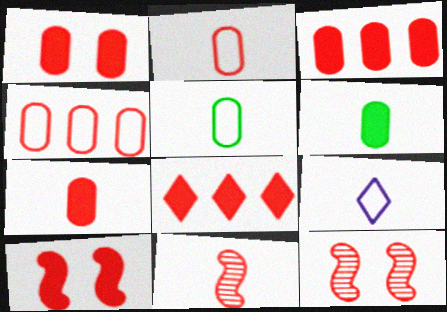[[1, 3, 7], 
[2, 8, 12], 
[6, 9, 11], 
[7, 8, 10]]